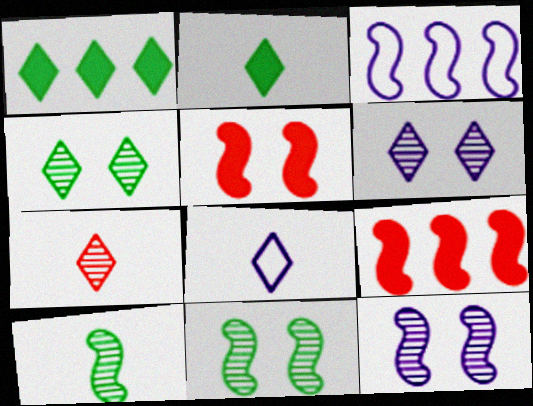[[2, 7, 8], 
[3, 5, 10]]